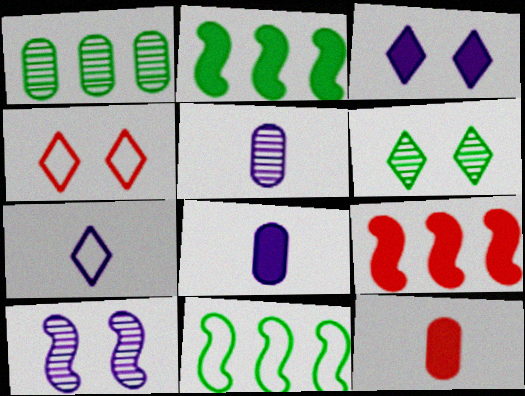[[2, 3, 12], 
[2, 4, 5], 
[3, 4, 6]]